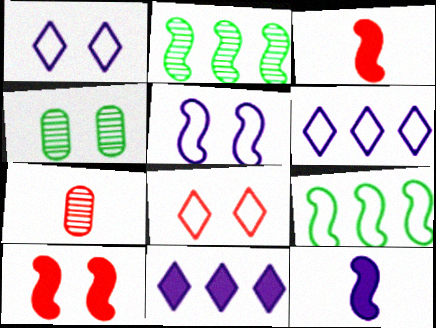[[1, 4, 10], 
[2, 3, 5], 
[3, 4, 6]]